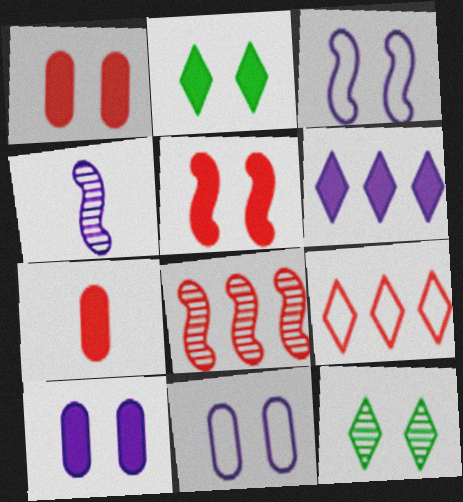[[1, 3, 12], 
[2, 5, 10], 
[4, 6, 11], 
[5, 11, 12]]